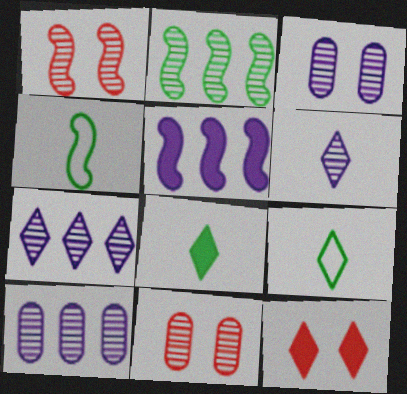[[1, 4, 5], 
[2, 6, 11], 
[4, 10, 12], 
[5, 9, 11], 
[7, 9, 12]]